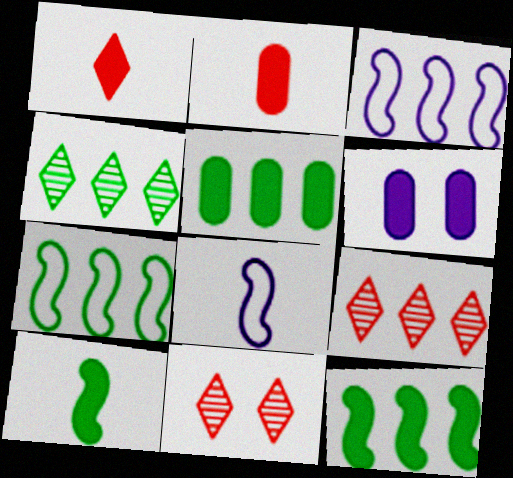[[1, 6, 12], 
[2, 5, 6], 
[3, 5, 9], 
[4, 5, 7], 
[5, 8, 11]]